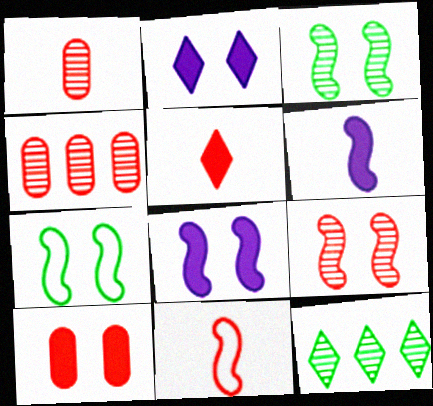[[1, 5, 11], 
[7, 8, 9]]